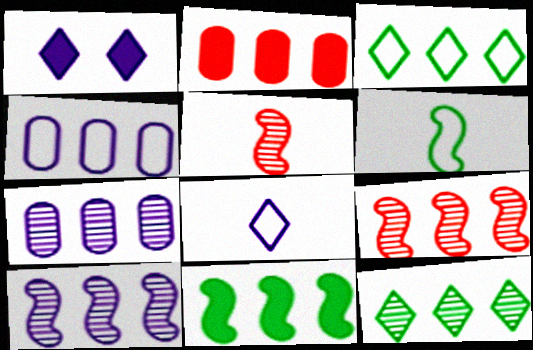[[2, 3, 10], 
[7, 9, 12]]